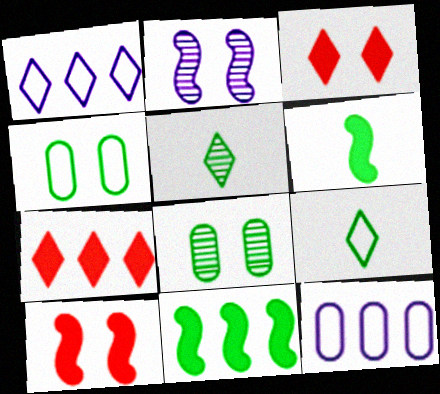[[1, 3, 5], 
[2, 3, 4], 
[4, 5, 11], 
[5, 10, 12], 
[8, 9, 11]]